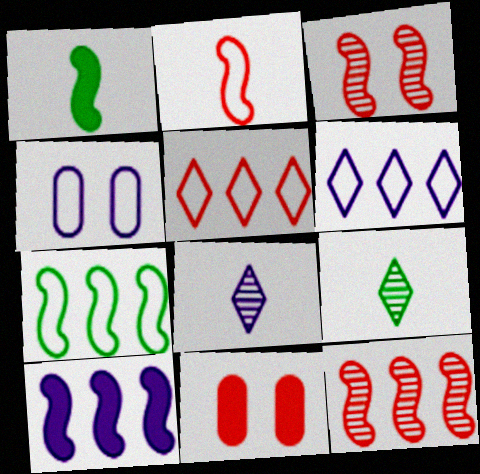[[4, 8, 10], 
[7, 8, 11], 
[7, 10, 12]]